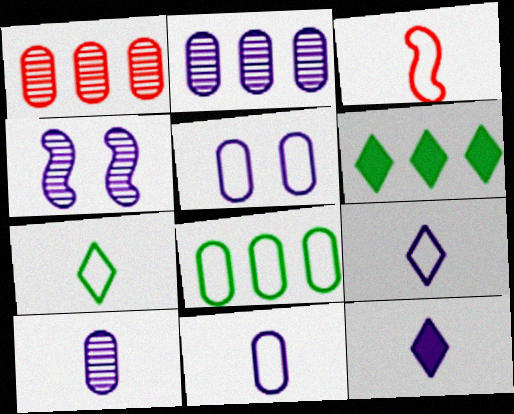[[3, 7, 11]]